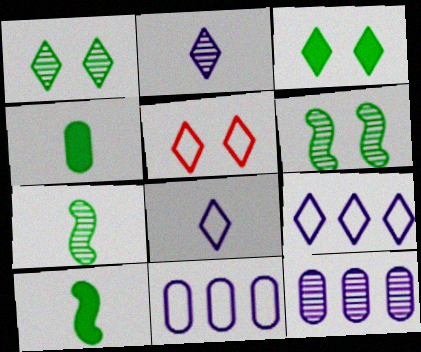[[5, 10, 12]]